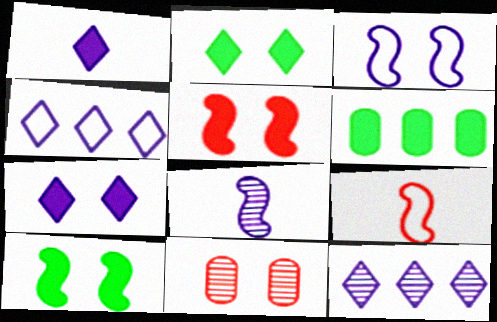[[1, 5, 6], 
[2, 3, 11]]